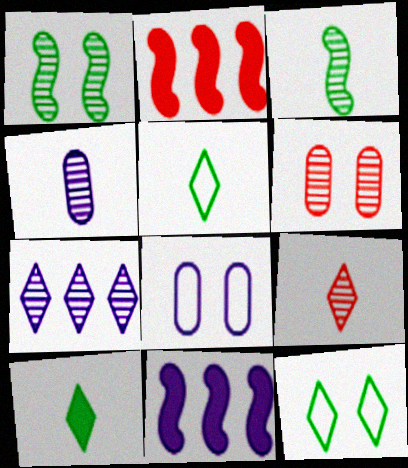[[2, 4, 12], 
[3, 4, 9], 
[3, 6, 7], 
[5, 6, 11]]